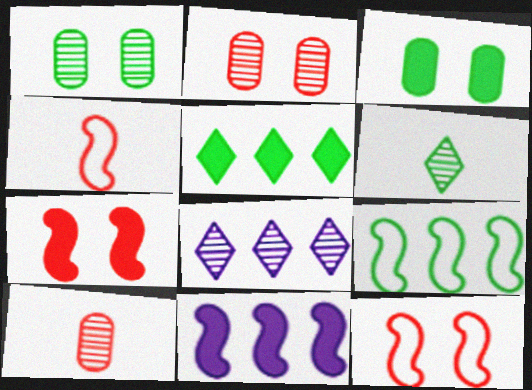[[3, 4, 8], 
[3, 6, 9]]